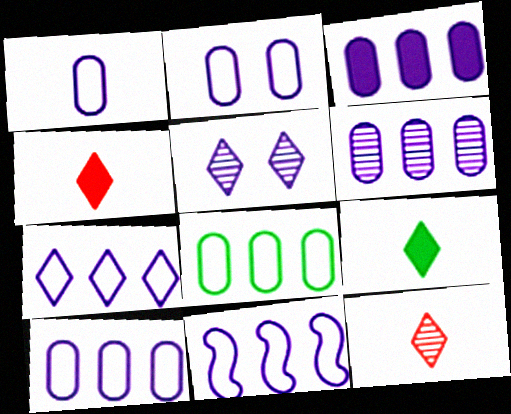[[1, 2, 10], 
[3, 6, 10], 
[7, 10, 11]]